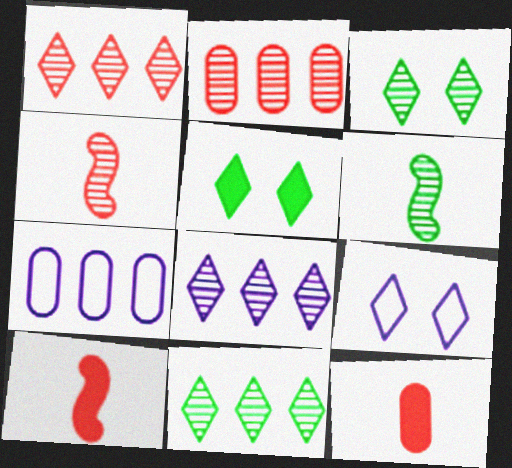[[1, 8, 11], 
[3, 7, 10], 
[4, 5, 7]]